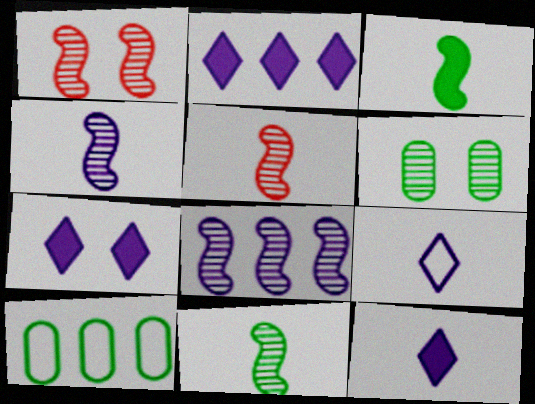[[1, 8, 11], 
[1, 10, 12], 
[2, 7, 12], 
[4, 5, 11], 
[5, 7, 10]]